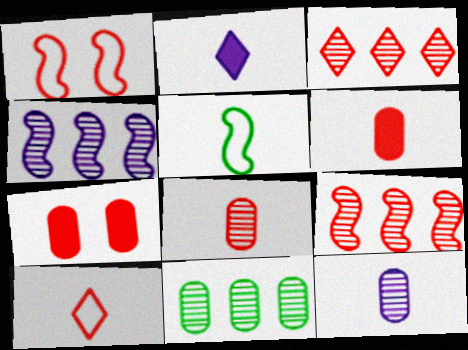[[1, 2, 11], 
[1, 3, 6], 
[2, 5, 8], 
[3, 4, 11], 
[7, 9, 10]]